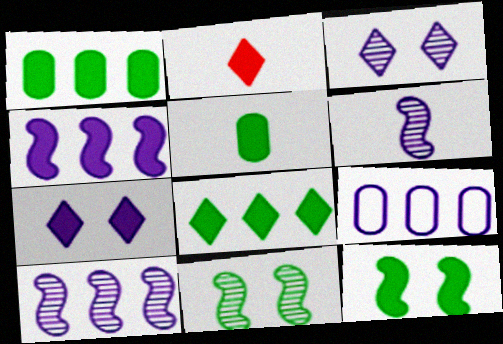[[2, 7, 8], 
[2, 9, 11], 
[5, 8, 12], 
[6, 7, 9]]